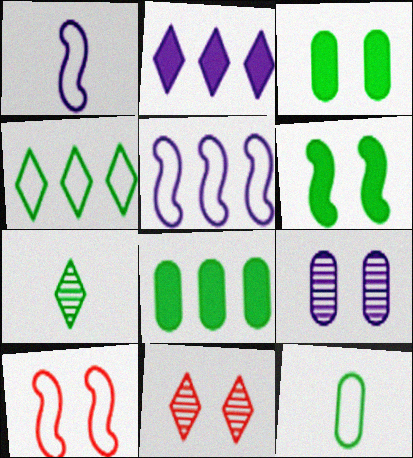[[1, 2, 9], 
[1, 8, 11]]